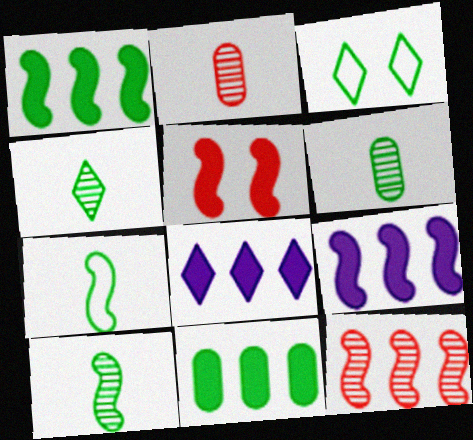[[1, 3, 6], 
[2, 3, 9], 
[3, 10, 11], 
[4, 6, 10]]